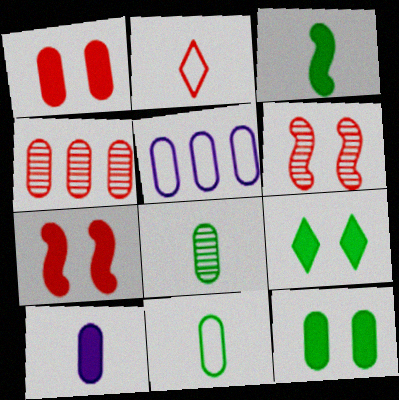[[1, 5, 8], 
[2, 4, 7]]